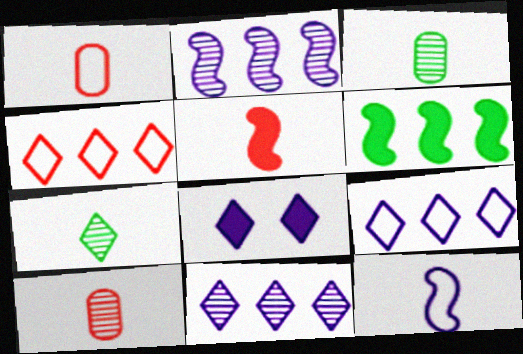[[4, 7, 8]]